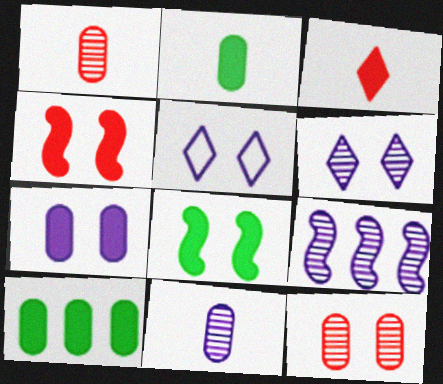[[5, 8, 12], 
[6, 9, 11]]